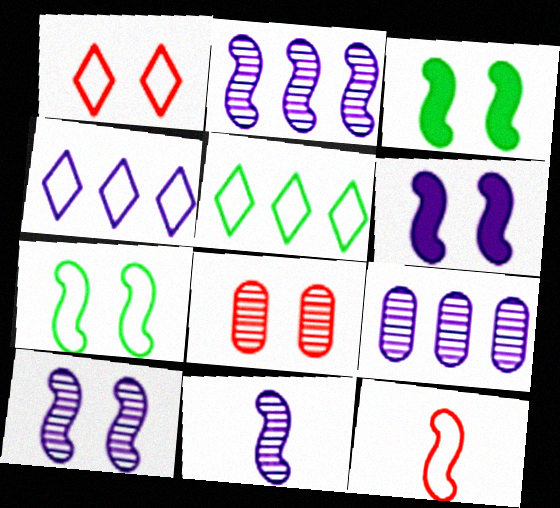[[2, 3, 12], 
[2, 10, 11]]